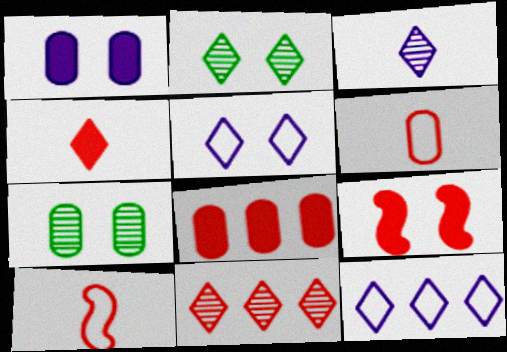[[2, 3, 11], 
[2, 4, 12], 
[4, 8, 9], 
[5, 7, 9], 
[6, 9, 11]]